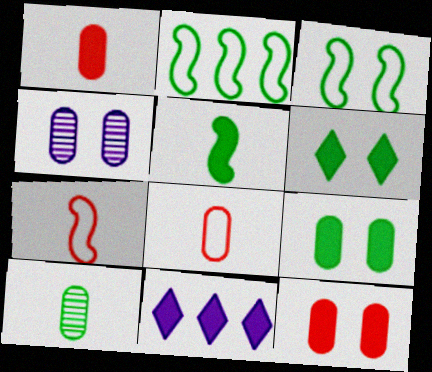[[2, 6, 10], 
[5, 11, 12]]